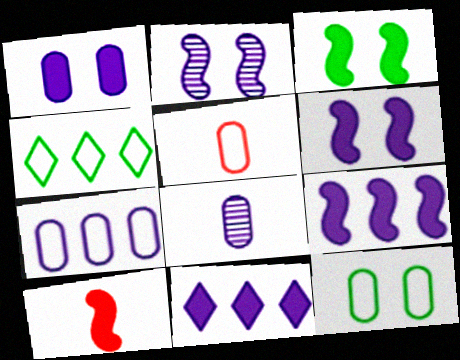[[1, 7, 8], 
[3, 9, 10], 
[5, 7, 12]]